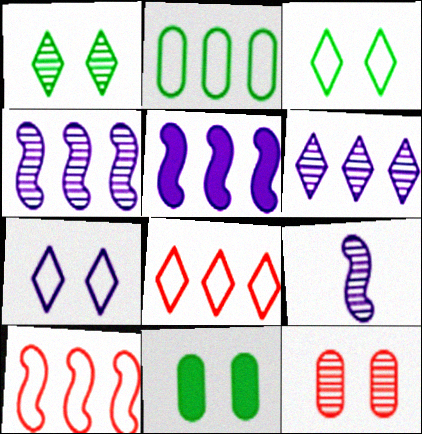[[8, 9, 11]]